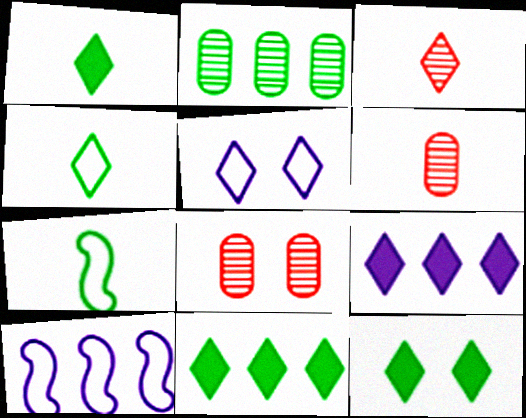[[1, 8, 10], 
[1, 11, 12], 
[2, 7, 12], 
[3, 5, 11], 
[6, 10, 12], 
[7, 8, 9]]